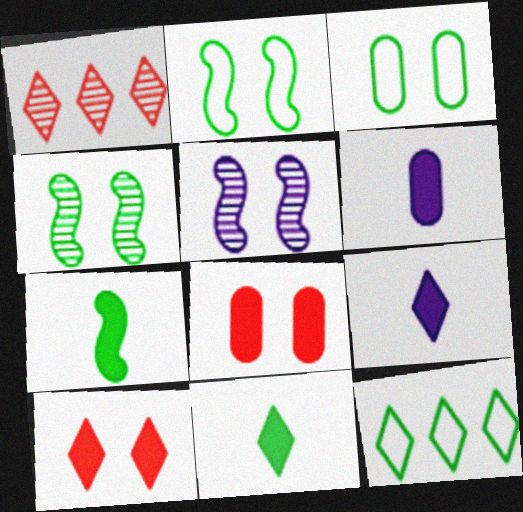[[1, 2, 6], 
[3, 5, 10]]